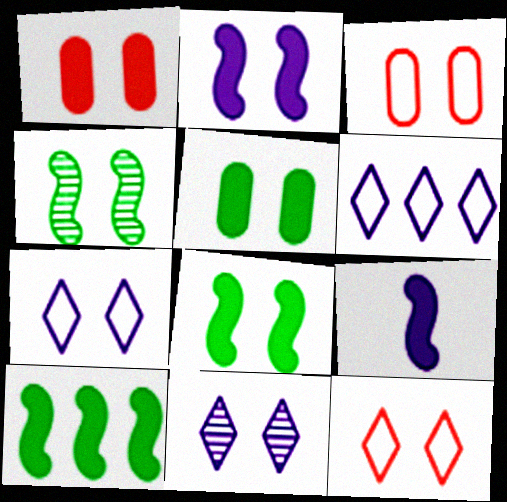[[1, 4, 7], 
[3, 8, 11]]